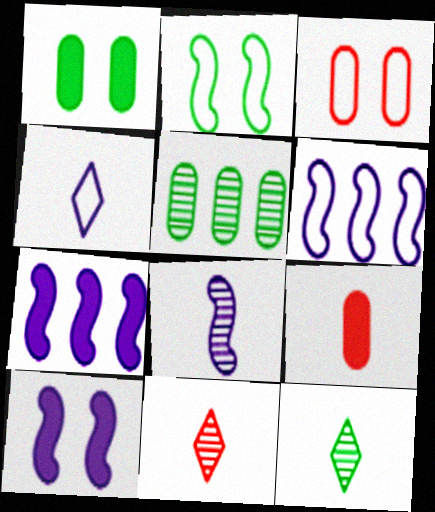[[1, 6, 11], 
[3, 7, 12], 
[6, 8, 10]]